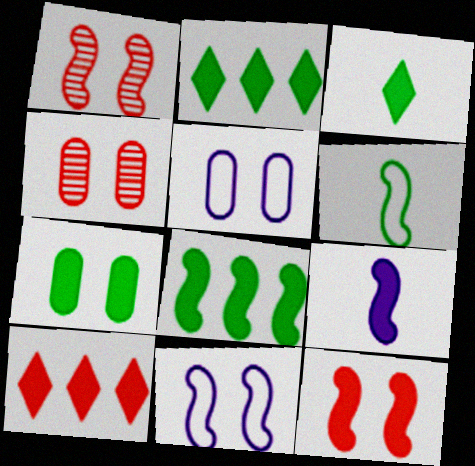[[3, 7, 8], 
[4, 5, 7], 
[7, 9, 10], 
[8, 9, 12]]